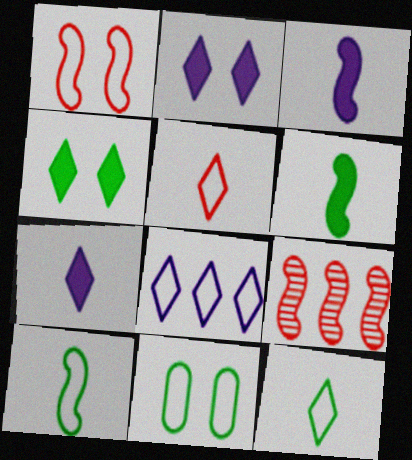[[7, 9, 11]]